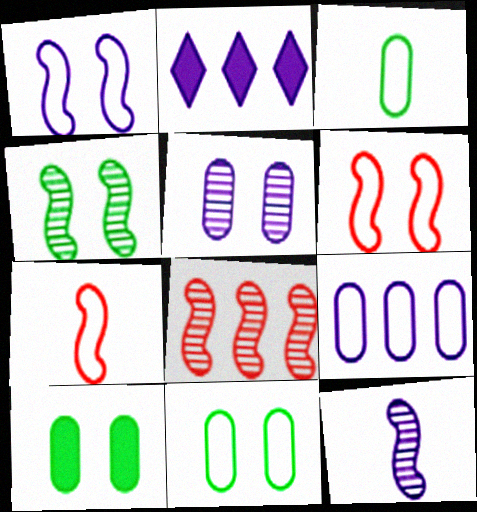[[4, 8, 12]]